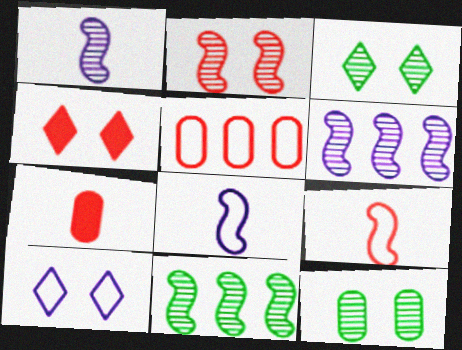[[1, 2, 11], 
[3, 4, 10], 
[7, 10, 11]]